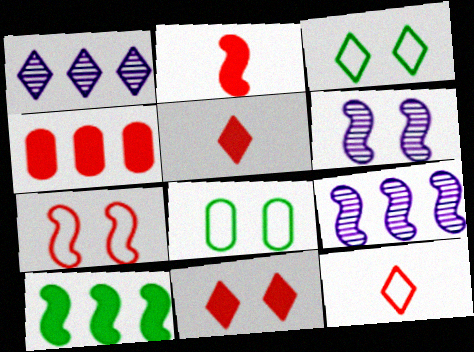[[1, 2, 8], 
[1, 3, 5], 
[2, 4, 11], 
[5, 8, 9], 
[6, 8, 11]]